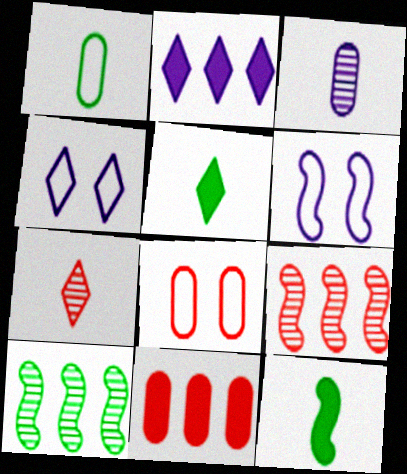[[2, 3, 6], 
[6, 9, 12]]